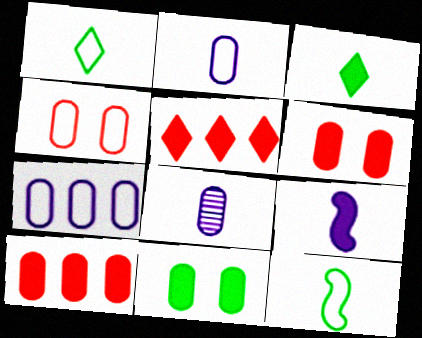[[5, 9, 11]]